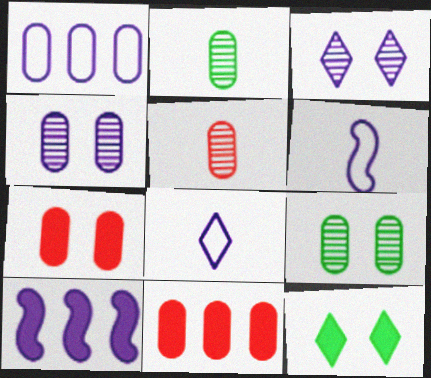[[1, 2, 7], 
[4, 8, 10]]